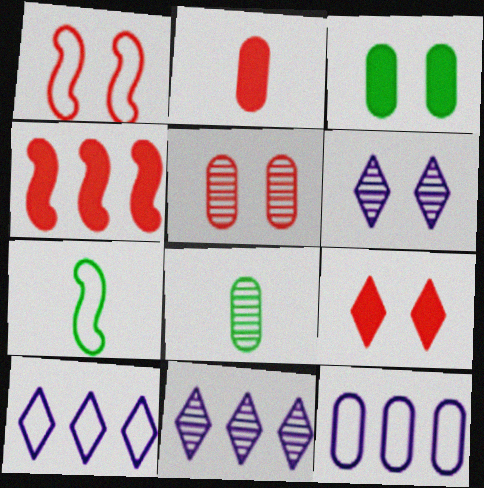[[1, 3, 6], 
[1, 5, 9], 
[2, 4, 9]]